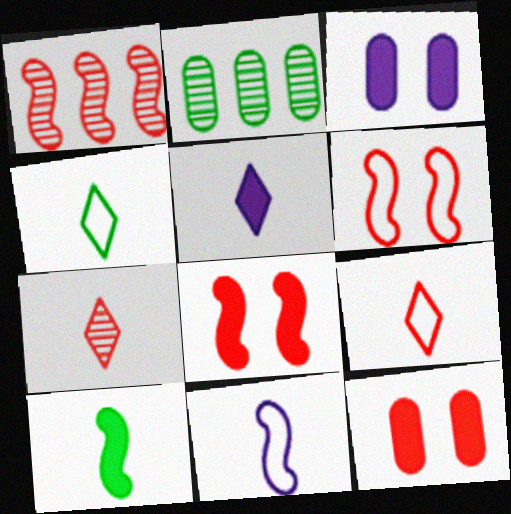[[1, 3, 4], 
[1, 9, 12], 
[2, 5, 6], 
[4, 5, 7]]